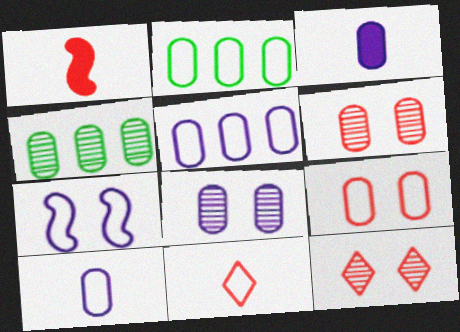[[2, 3, 6], 
[2, 7, 11], 
[2, 9, 10], 
[3, 4, 9], 
[3, 5, 8]]